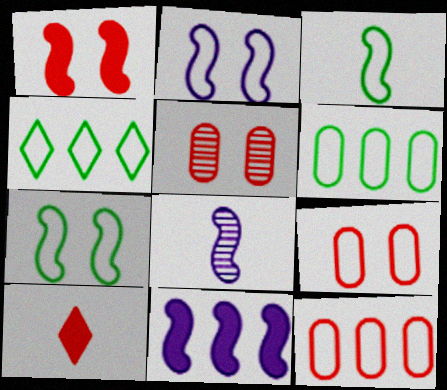[[2, 8, 11]]